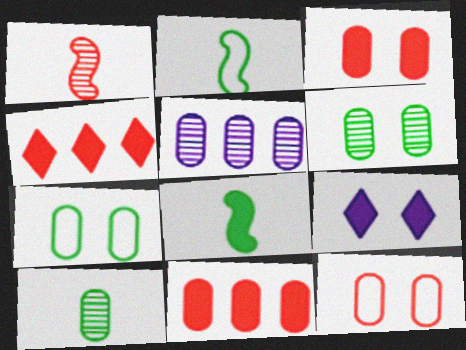[[1, 4, 12], 
[8, 9, 11]]